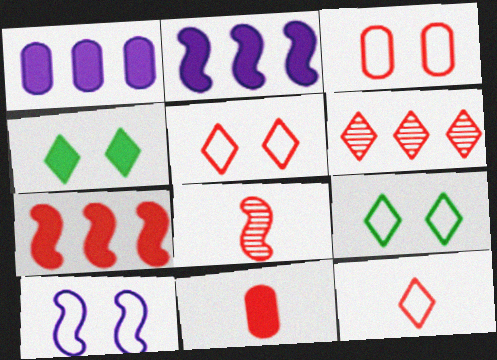[[1, 8, 9], 
[2, 4, 11], 
[3, 9, 10], 
[8, 11, 12]]